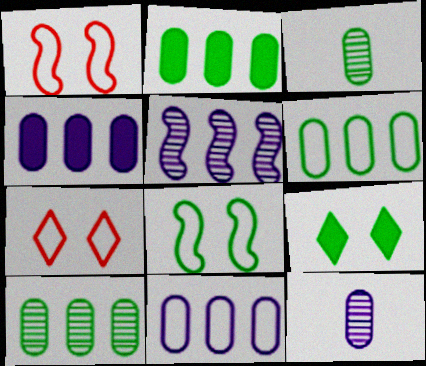[[2, 6, 10]]